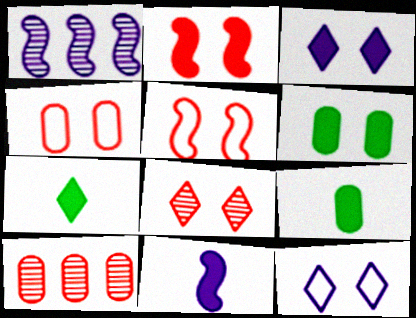[[1, 4, 7], 
[2, 3, 6], 
[2, 4, 8]]